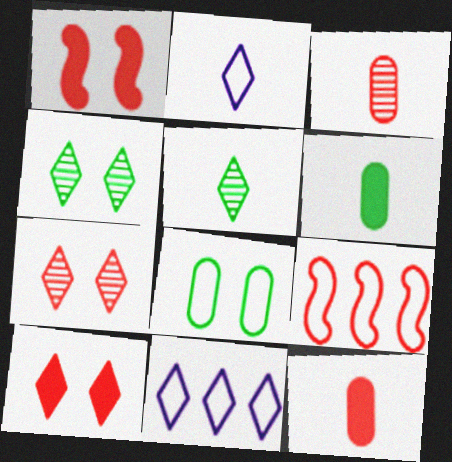[[2, 8, 9], 
[3, 9, 10], 
[5, 10, 11], 
[7, 9, 12]]